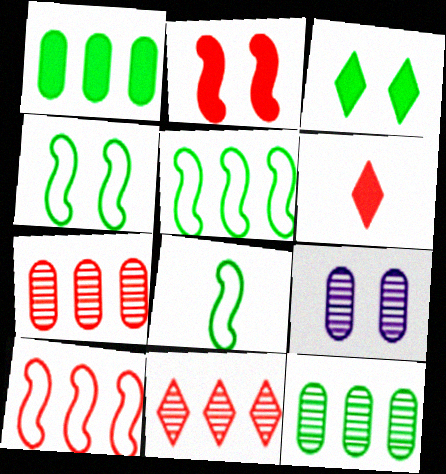[[3, 8, 12], 
[4, 5, 8], 
[5, 6, 9]]